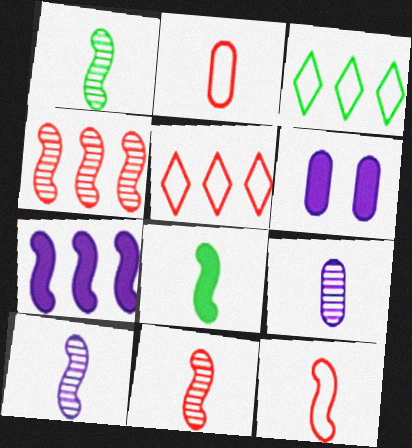[[1, 5, 6], 
[1, 10, 11], 
[3, 6, 11], 
[8, 10, 12]]